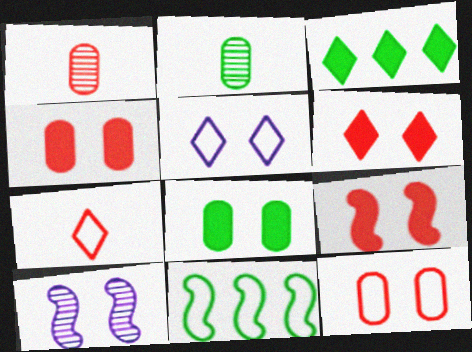[[4, 6, 9]]